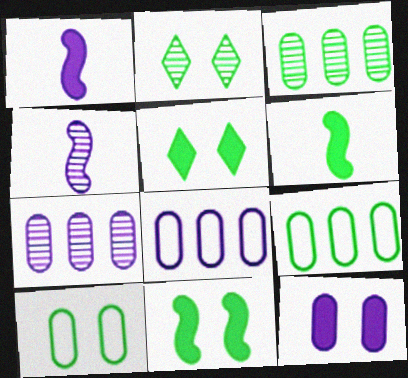[[2, 6, 9], 
[2, 10, 11]]